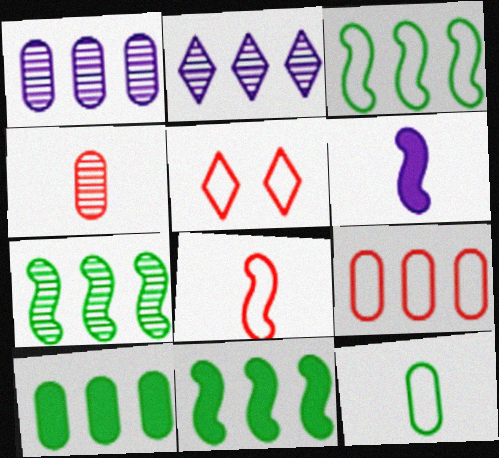[[1, 9, 10], 
[2, 9, 11], 
[3, 7, 11], 
[5, 8, 9]]